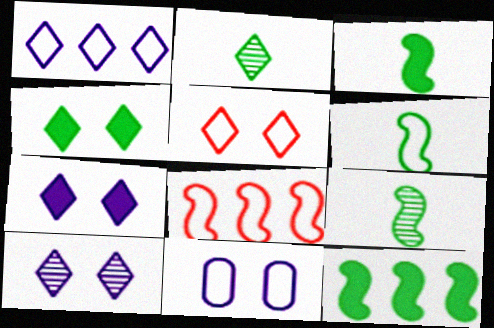[[3, 6, 9], 
[4, 5, 10]]